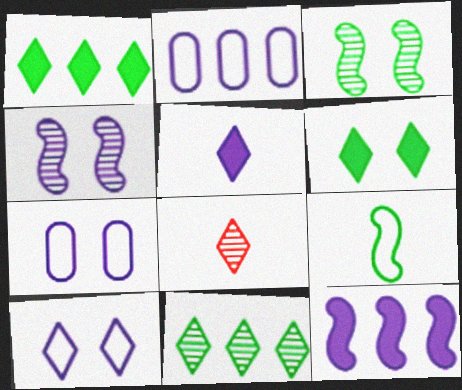[[1, 8, 10], 
[2, 4, 5]]